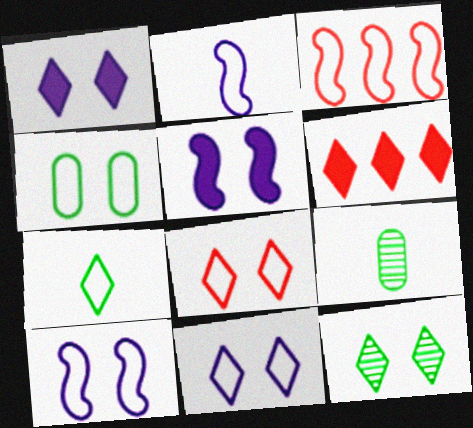[[1, 3, 9], 
[1, 8, 12], 
[4, 8, 10], 
[6, 9, 10]]